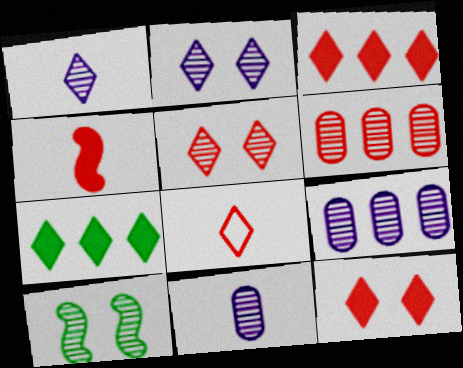[[1, 6, 10], 
[2, 7, 8], 
[3, 5, 8]]